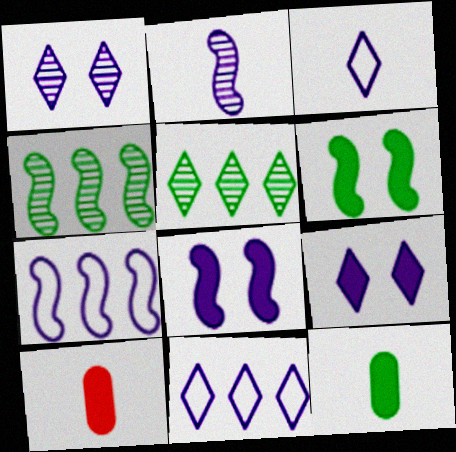[[2, 7, 8]]